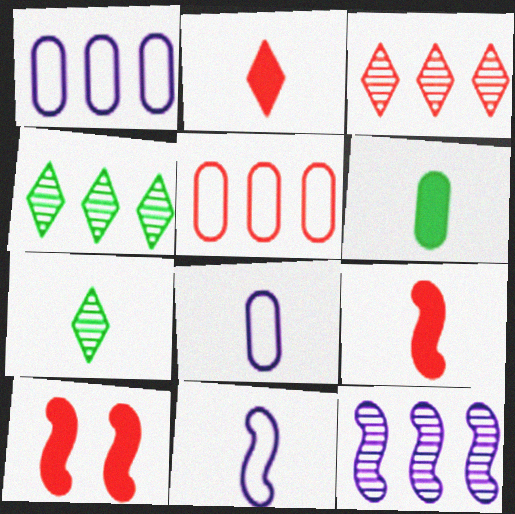[[1, 7, 10], 
[4, 8, 10], 
[7, 8, 9]]